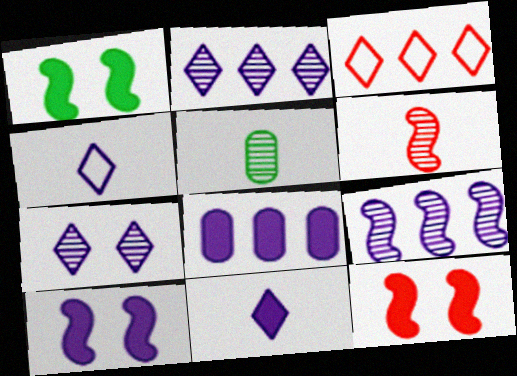[[1, 10, 12], 
[3, 5, 10], 
[8, 10, 11]]